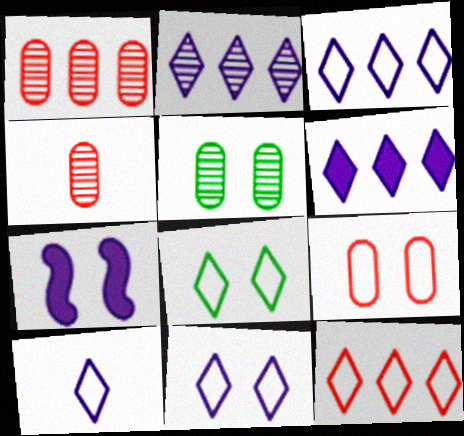[[2, 3, 6], 
[3, 10, 11], 
[8, 10, 12]]